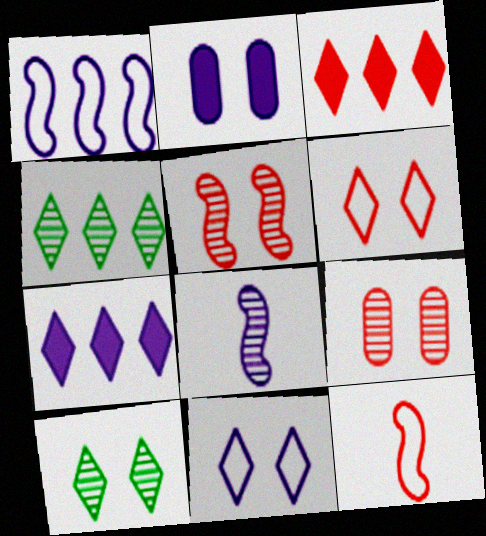[[2, 4, 12], 
[3, 9, 12], 
[4, 8, 9]]